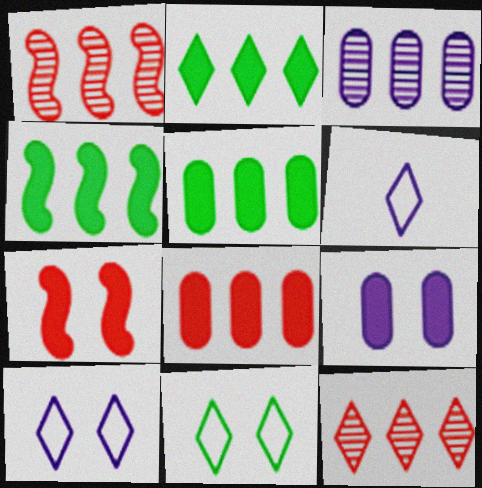[[2, 4, 5]]